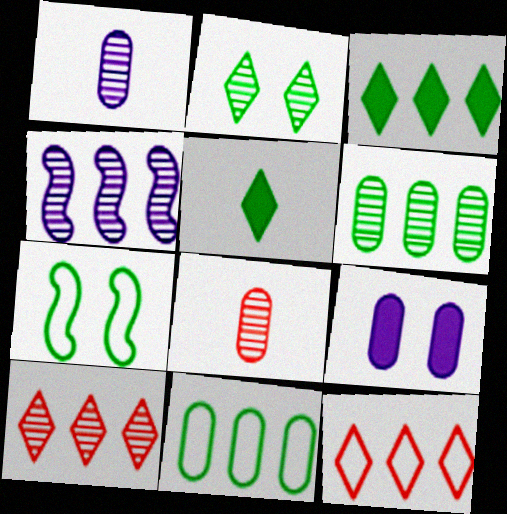[[2, 4, 8], 
[4, 6, 10], 
[5, 6, 7], 
[8, 9, 11]]